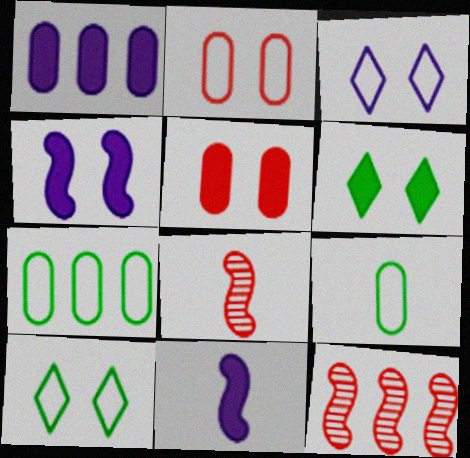[[1, 8, 10], 
[4, 5, 6]]